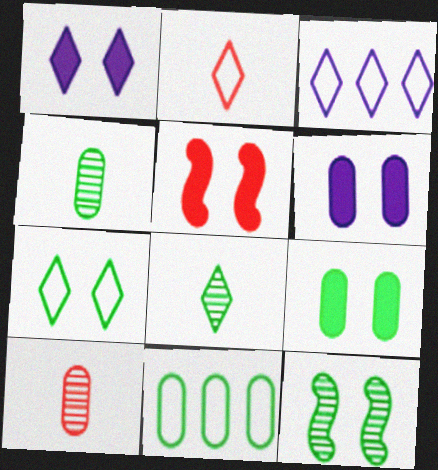[[1, 5, 9], 
[2, 3, 7], 
[3, 4, 5], 
[4, 9, 11], 
[6, 10, 11], 
[7, 9, 12]]